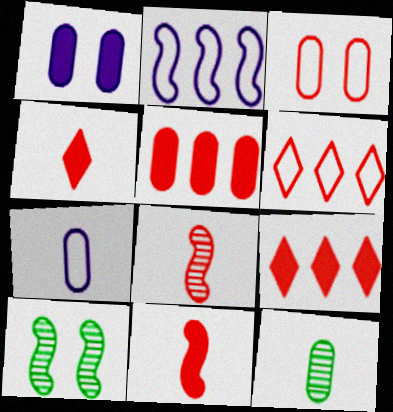[[2, 10, 11], 
[3, 8, 9], 
[7, 9, 10]]